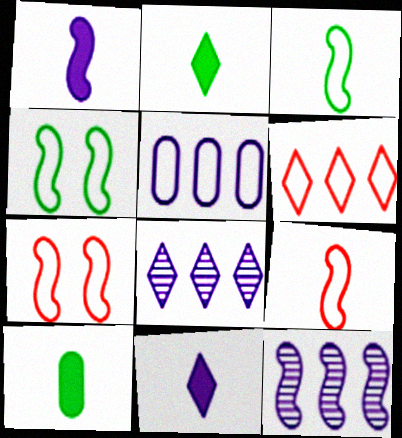[[7, 8, 10]]